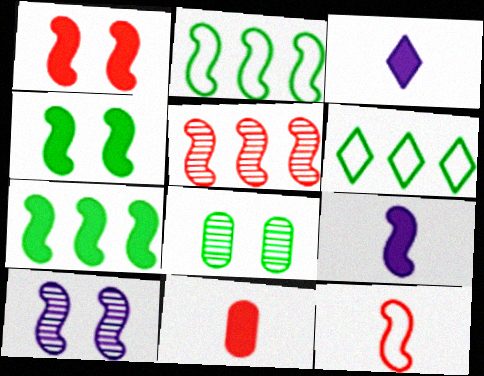[[1, 5, 12], 
[1, 7, 9], 
[6, 10, 11], 
[7, 10, 12]]